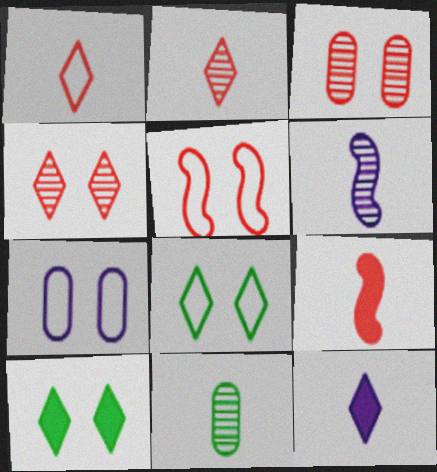[[2, 6, 11], 
[5, 7, 8]]